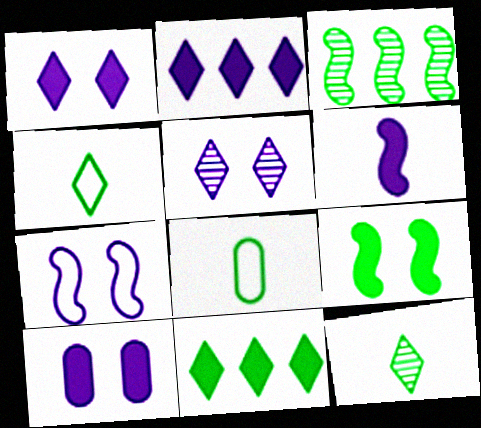[[2, 6, 10], 
[5, 7, 10]]